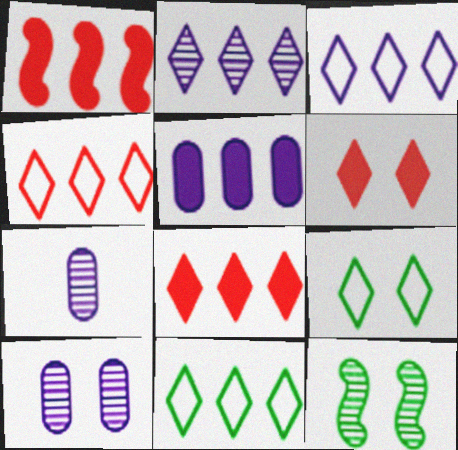[[1, 7, 9], 
[2, 8, 11], 
[3, 4, 11]]